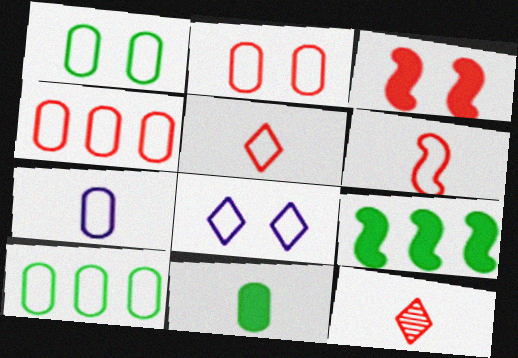[[1, 4, 7], 
[2, 7, 10], 
[3, 4, 12], 
[6, 8, 10]]